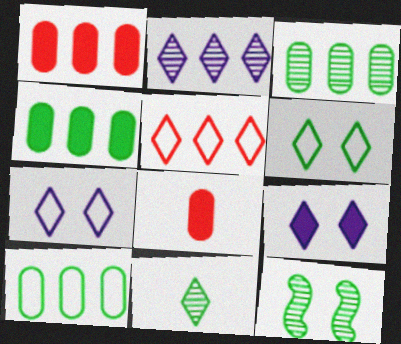[[3, 4, 10], 
[3, 11, 12], 
[5, 9, 11]]